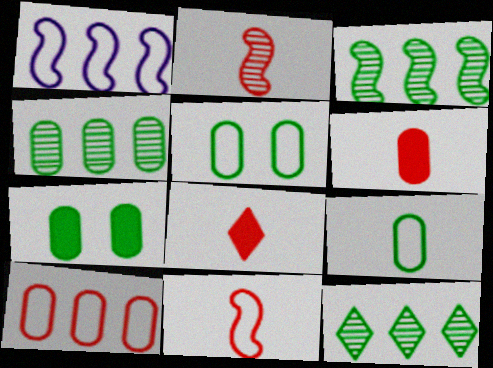[[3, 4, 12], 
[4, 7, 9]]